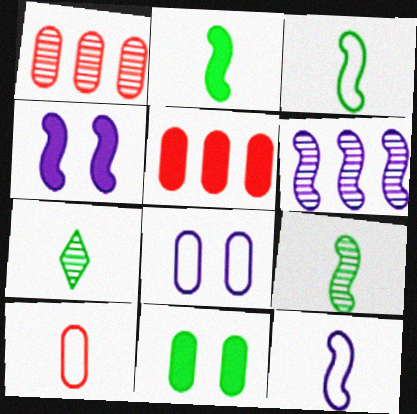[[2, 3, 9], 
[4, 6, 12]]